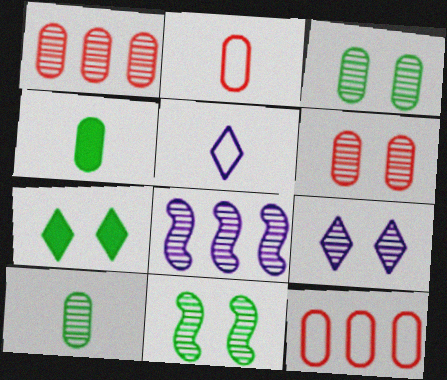[[2, 7, 8], 
[6, 9, 11]]